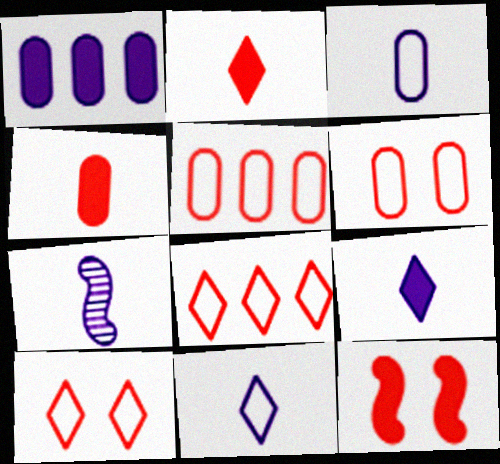[[3, 7, 9]]